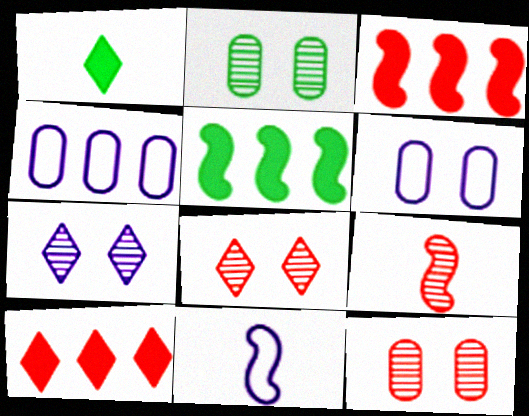[[2, 10, 11]]